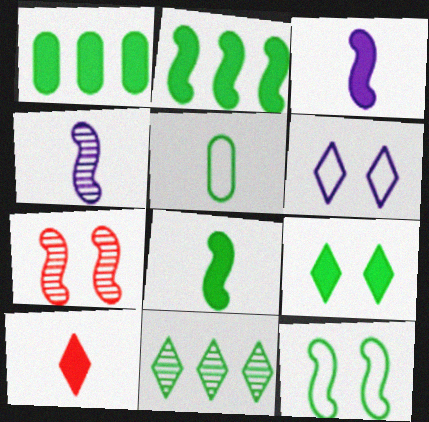[[1, 8, 9], 
[4, 5, 10], 
[6, 10, 11]]